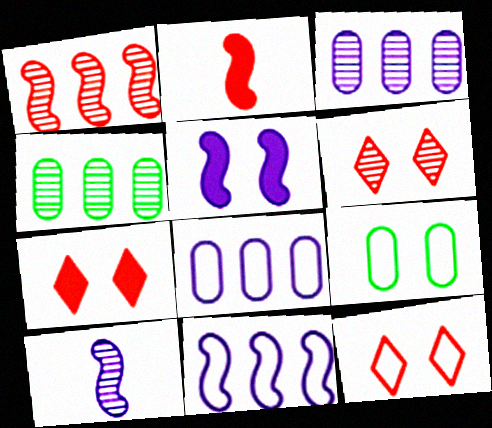[[4, 6, 10], 
[5, 6, 9], 
[5, 10, 11], 
[6, 7, 12]]